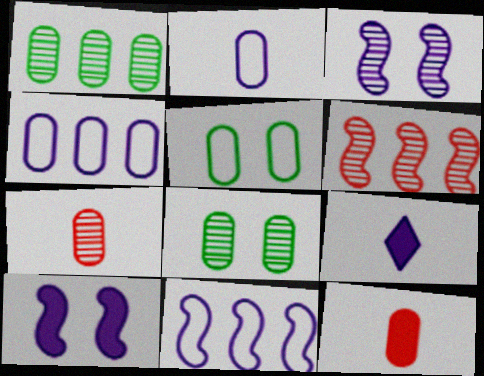[[3, 4, 9], 
[4, 8, 12], 
[5, 6, 9]]